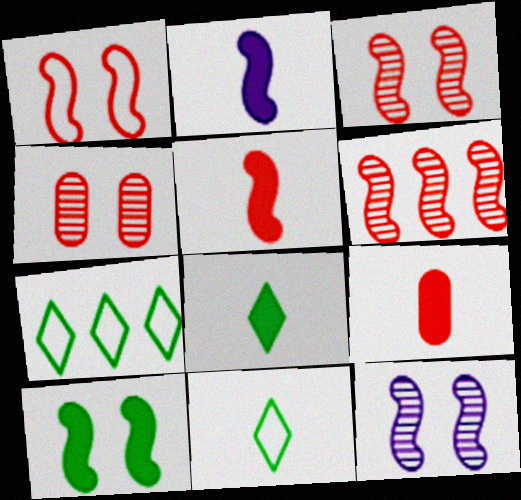[[1, 5, 6], 
[1, 10, 12], 
[2, 4, 7], 
[2, 8, 9], 
[7, 9, 12]]